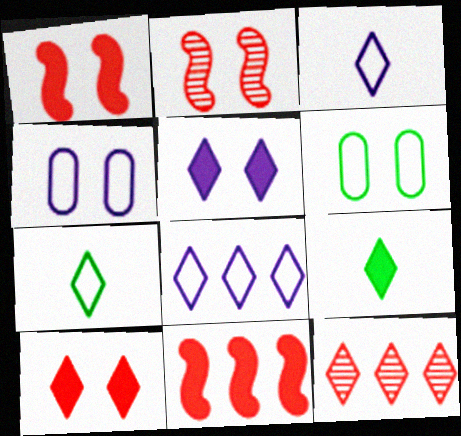[[2, 5, 6], 
[5, 7, 12]]